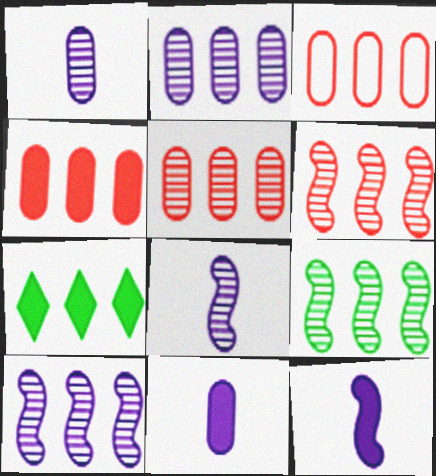[[3, 4, 5], 
[3, 7, 10], 
[6, 9, 10]]